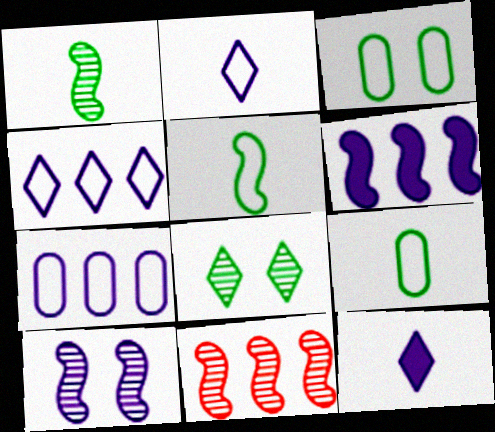[[1, 10, 11], 
[3, 11, 12], 
[7, 10, 12]]